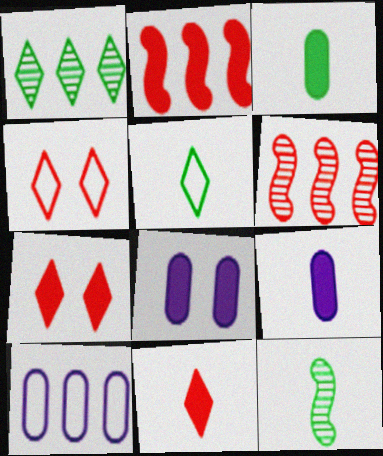[[1, 2, 10], 
[3, 5, 12], 
[5, 6, 8], 
[7, 10, 12]]